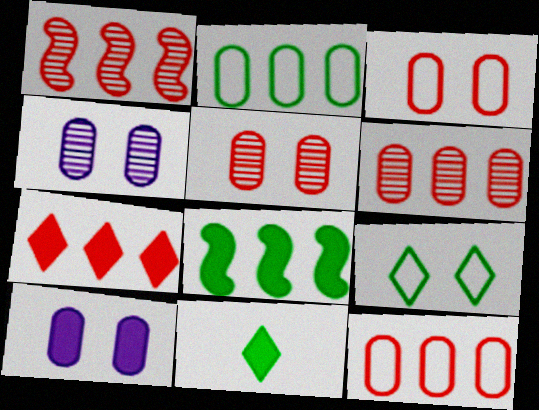[[1, 7, 12]]